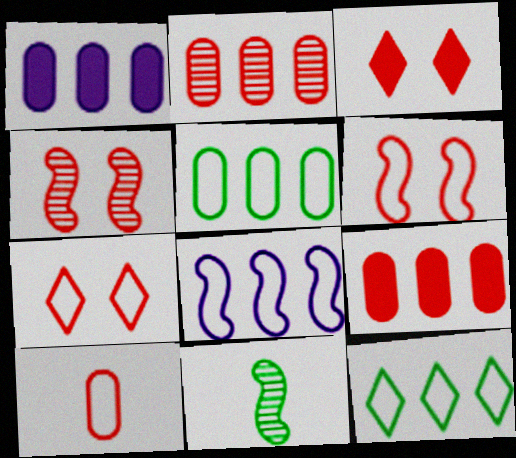[[1, 2, 5], 
[1, 7, 11]]